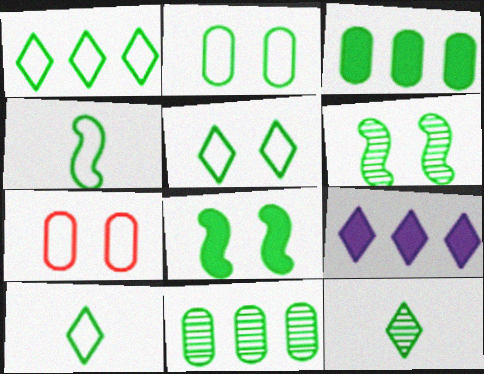[[1, 2, 4], 
[1, 5, 10], 
[3, 6, 10], 
[6, 11, 12], 
[8, 10, 11]]